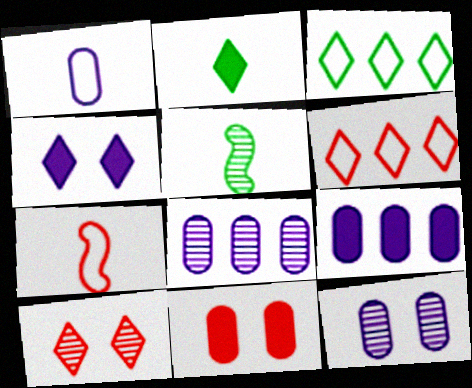[[1, 9, 12], 
[5, 8, 10]]